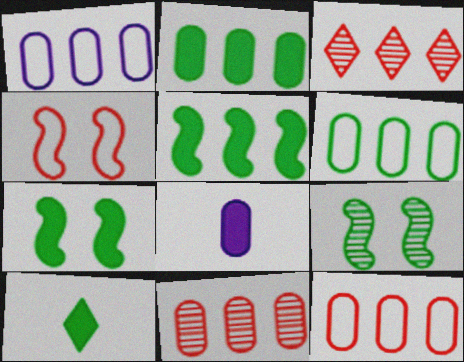[[1, 2, 11], 
[1, 3, 5], 
[1, 6, 12], 
[2, 7, 10], 
[6, 9, 10]]